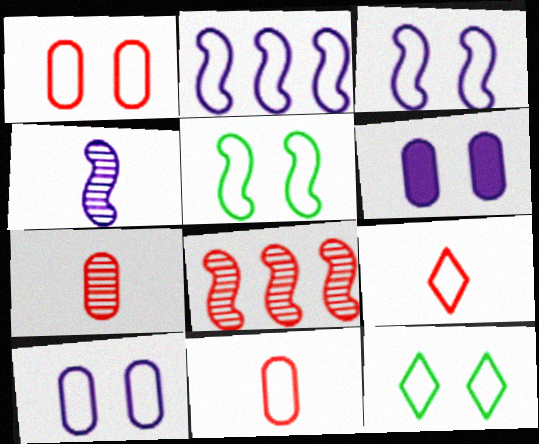[[1, 3, 12], 
[2, 11, 12]]